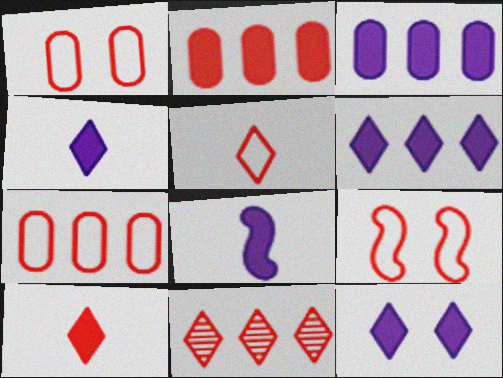[[3, 8, 12], 
[4, 6, 12], 
[5, 7, 9]]